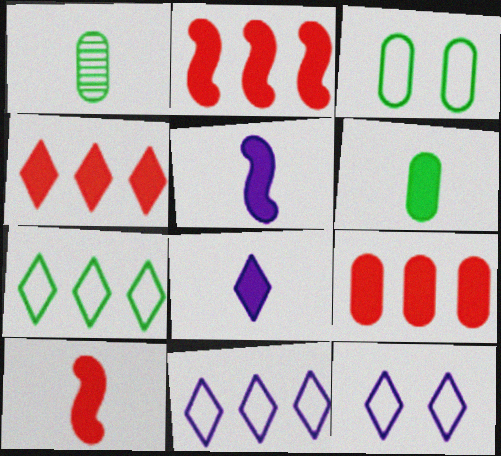[[1, 2, 12], 
[2, 4, 9], 
[6, 8, 10]]